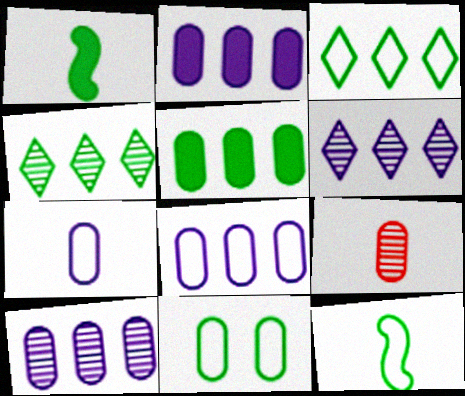[[1, 4, 11], 
[2, 8, 10], 
[2, 9, 11], 
[3, 11, 12]]